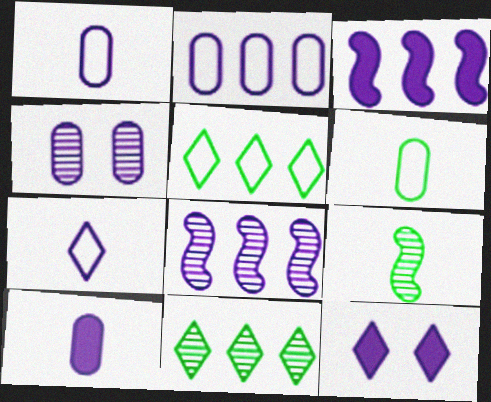[[1, 8, 12], 
[2, 4, 10], 
[3, 4, 7], 
[3, 10, 12]]